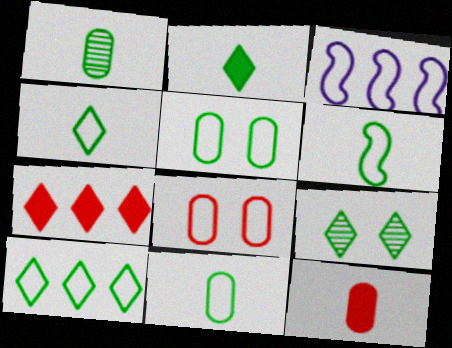[[1, 2, 6], 
[2, 9, 10], 
[3, 4, 8], 
[3, 9, 12], 
[4, 6, 11], 
[5, 6, 10]]